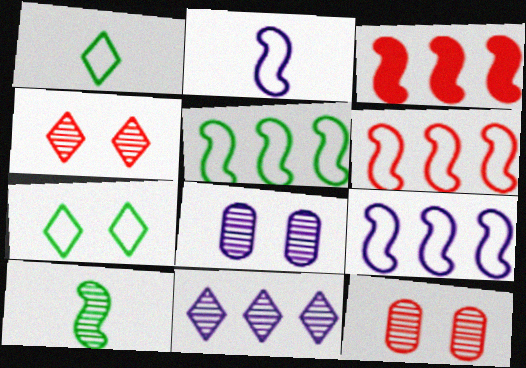[[1, 3, 8], 
[5, 6, 9], 
[10, 11, 12]]